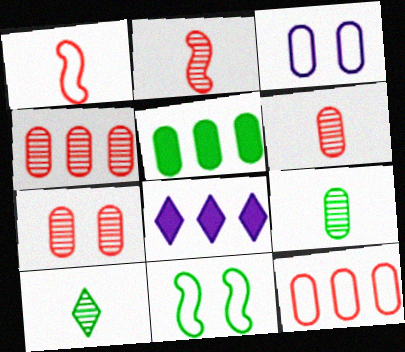[[3, 5, 6], 
[4, 6, 7], 
[5, 10, 11], 
[6, 8, 11]]